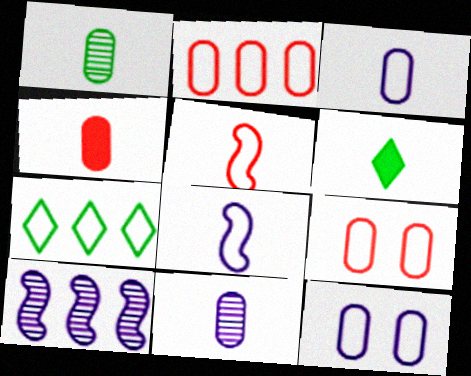[[1, 3, 4], 
[5, 6, 11], 
[5, 7, 12], 
[6, 9, 10], 
[7, 8, 9]]